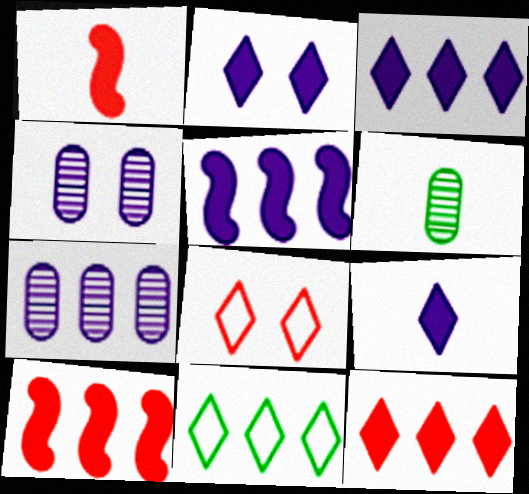[[1, 4, 11], 
[2, 3, 9], 
[5, 6, 8], 
[7, 10, 11]]